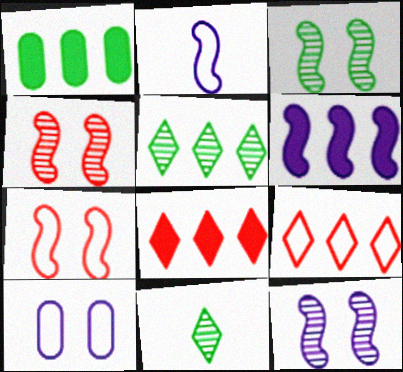[[1, 6, 8], 
[2, 6, 12], 
[3, 4, 12]]